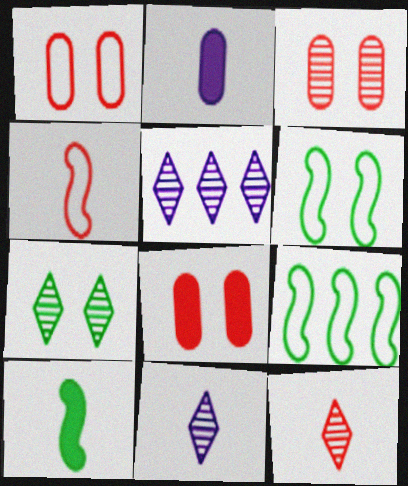[[1, 3, 8], 
[1, 5, 10], 
[5, 7, 12], 
[8, 9, 11]]